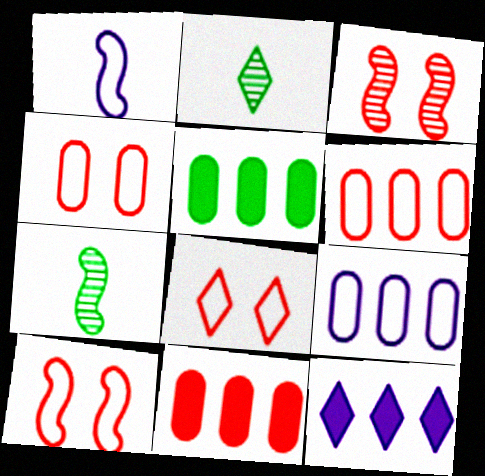[[2, 8, 12], 
[4, 7, 12], 
[4, 8, 10]]